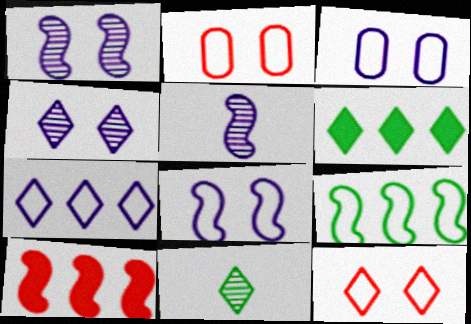[[2, 5, 6], 
[3, 10, 11]]